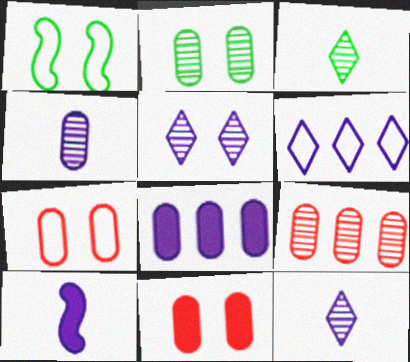[[1, 5, 11], 
[2, 4, 9]]